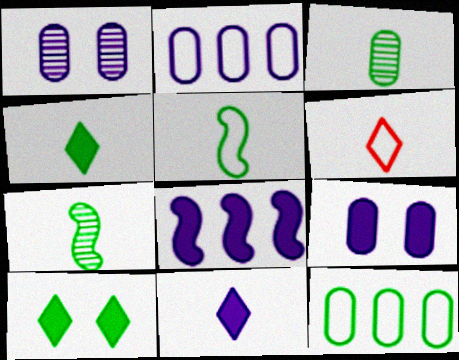[[3, 4, 5], 
[7, 10, 12], 
[8, 9, 11]]